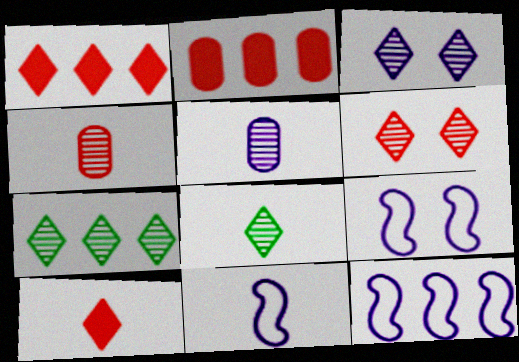[[2, 7, 12], 
[2, 8, 9], 
[9, 11, 12]]